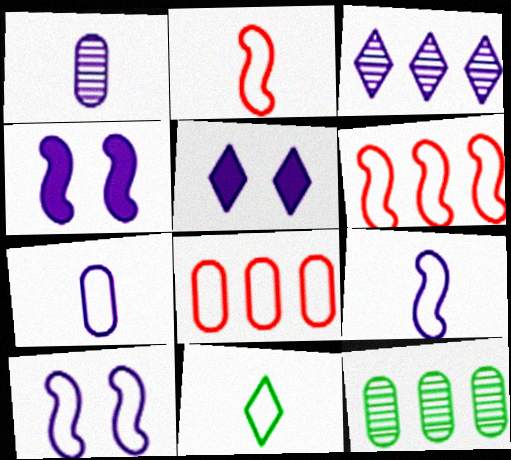[[2, 5, 12], 
[2, 7, 11], 
[3, 4, 7], 
[8, 10, 11]]